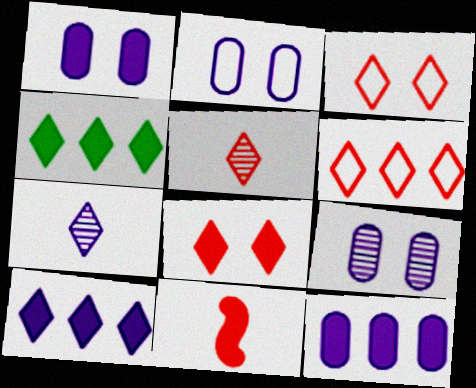[[1, 2, 9], 
[1, 4, 11], 
[3, 4, 7], 
[5, 6, 8]]